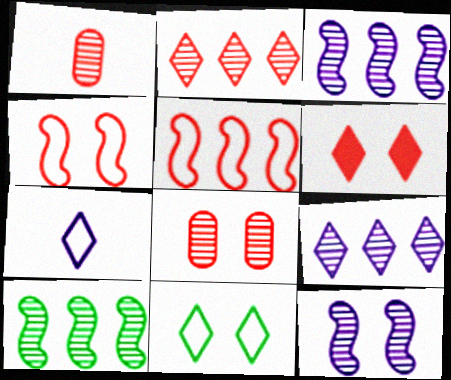[[1, 5, 6], 
[4, 6, 8]]